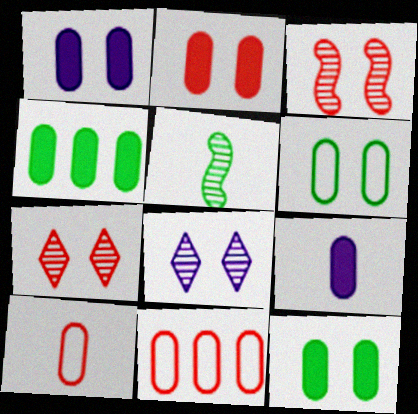[[1, 2, 12], 
[2, 4, 9]]